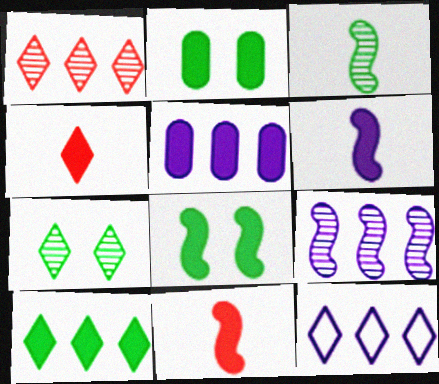[[1, 10, 12], 
[4, 5, 8], 
[4, 7, 12], 
[5, 9, 12]]